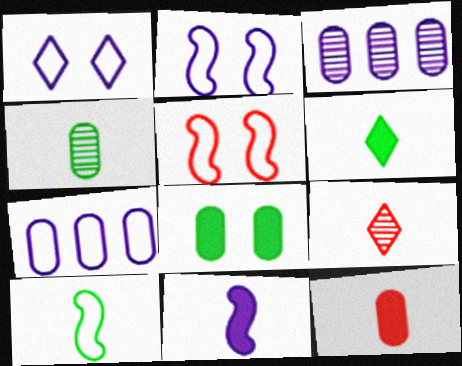[[1, 3, 11], 
[3, 5, 6], 
[4, 6, 10], 
[6, 11, 12]]